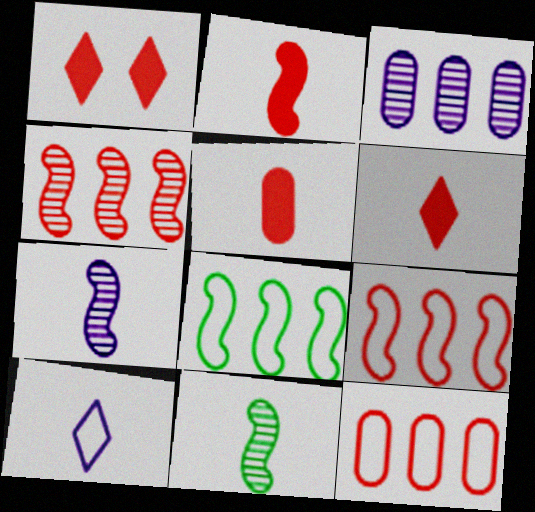[[2, 5, 6], 
[5, 10, 11]]